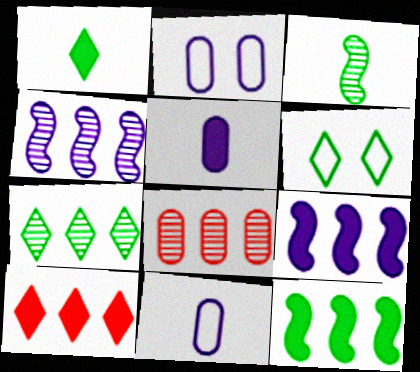[[1, 6, 7], 
[2, 3, 10], 
[4, 7, 8]]